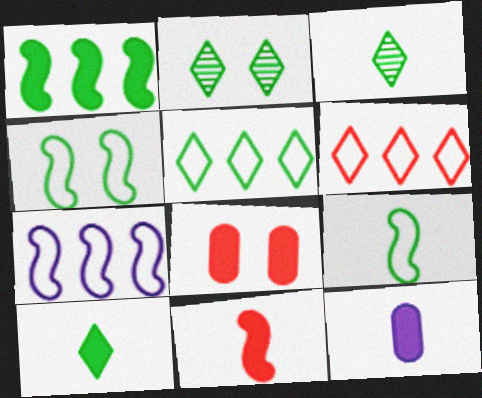[[2, 5, 10], 
[3, 7, 8], 
[10, 11, 12]]